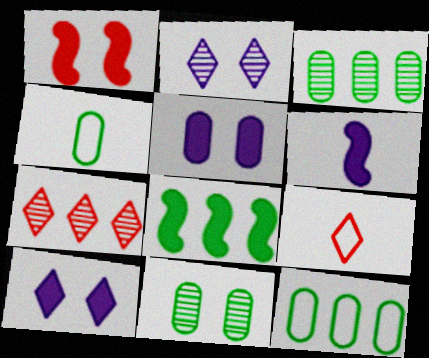[[1, 6, 8]]